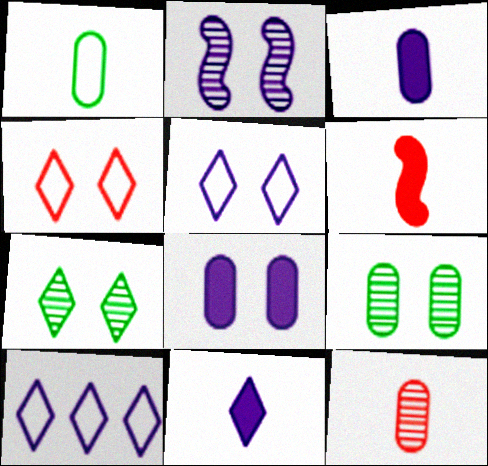[[1, 3, 12], 
[2, 3, 10], 
[2, 5, 8], 
[6, 9, 10]]